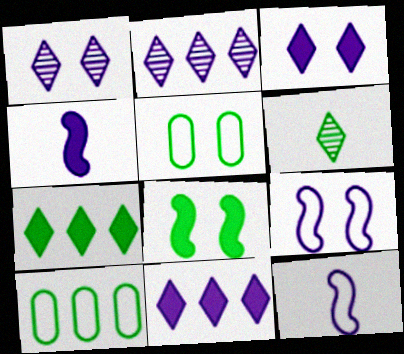[[6, 8, 10]]